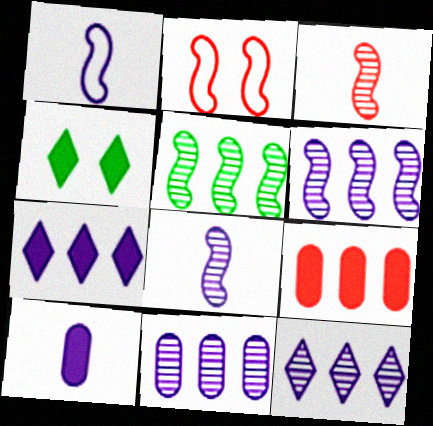[[6, 11, 12]]